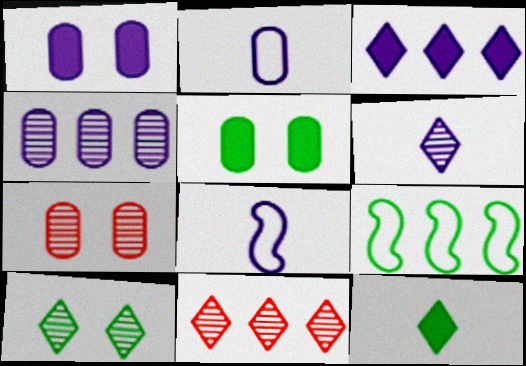[[1, 2, 4], 
[5, 8, 11], 
[6, 10, 11]]